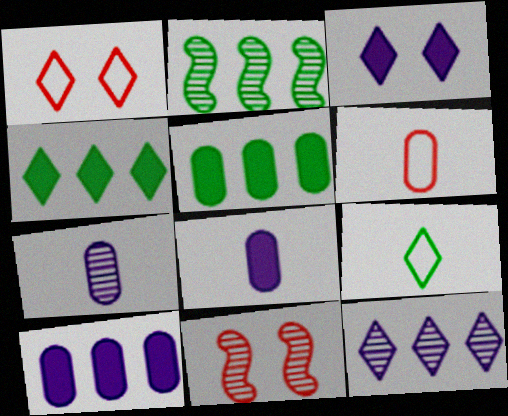[[1, 2, 8], 
[2, 3, 6], 
[9, 10, 11]]